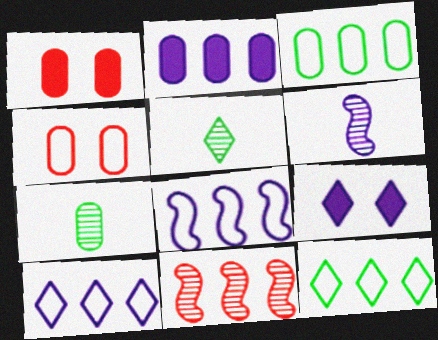[[1, 5, 8], 
[1, 6, 12], 
[2, 4, 7], 
[2, 11, 12]]